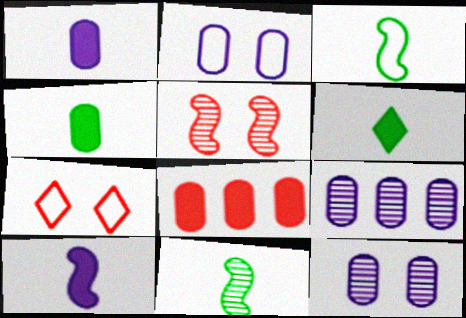[[1, 2, 9]]